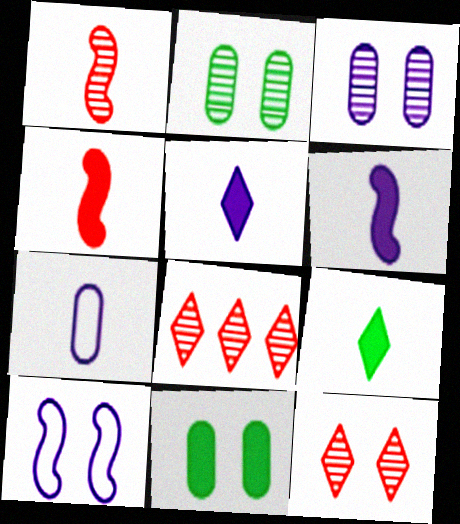[[1, 7, 9], 
[10, 11, 12]]